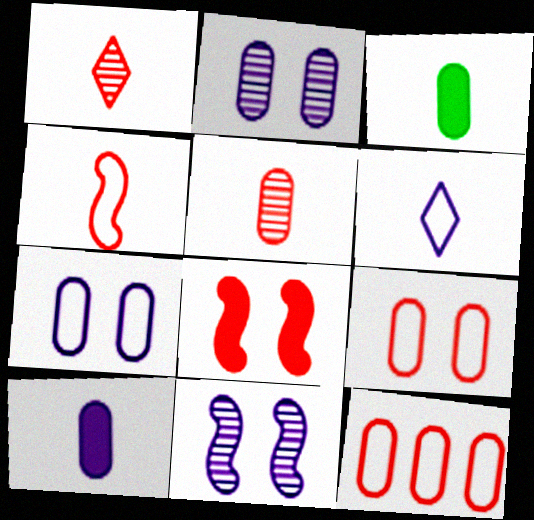[[1, 8, 12], 
[2, 3, 12]]